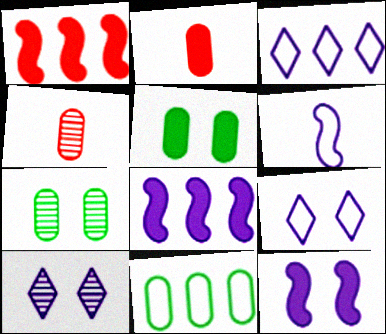[]